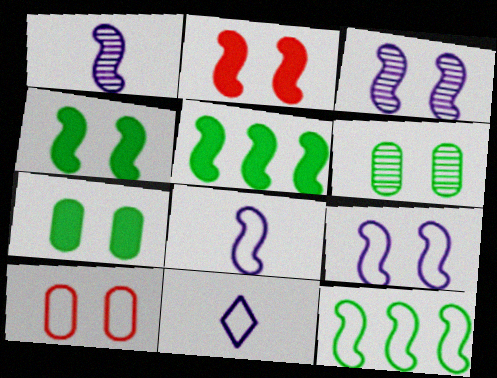[[1, 2, 12], 
[10, 11, 12]]